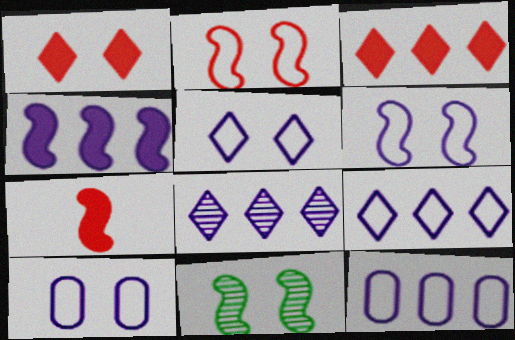[[1, 10, 11], 
[4, 8, 12], 
[5, 6, 10]]